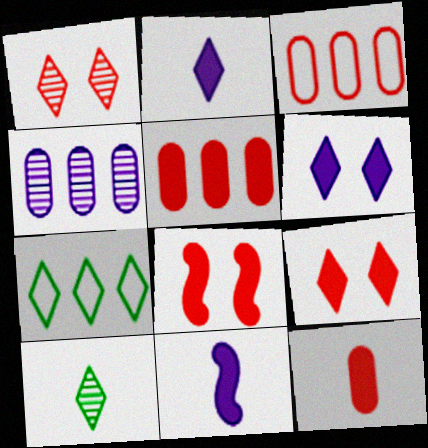[[1, 2, 7]]